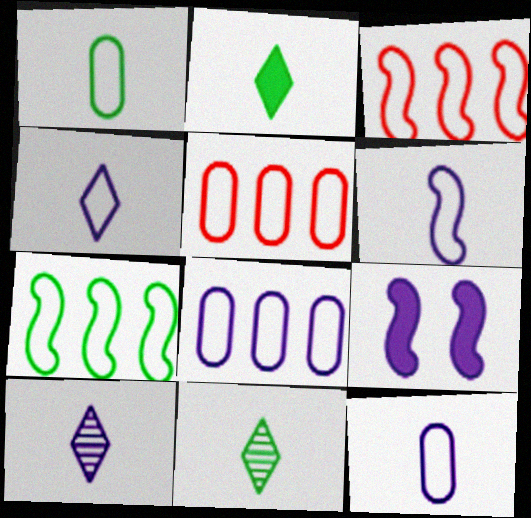[[4, 6, 12], 
[5, 9, 11], 
[8, 9, 10]]